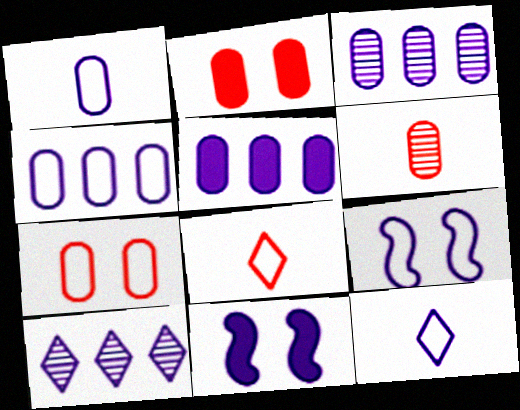[[1, 10, 11], 
[3, 4, 5], 
[3, 11, 12], 
[4, 9, 12]]